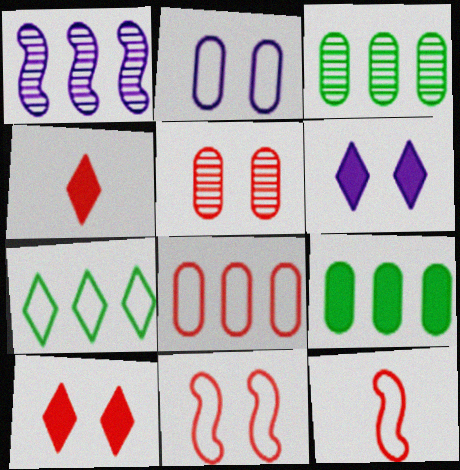[[2, 7, 12], 
[3, 6, 12], 
[5, 10, 11]]